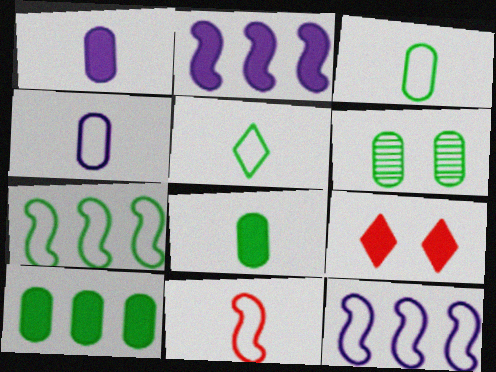[[2, 8, 9], 
[3, 6, 10], 
[4, 5, 11]]